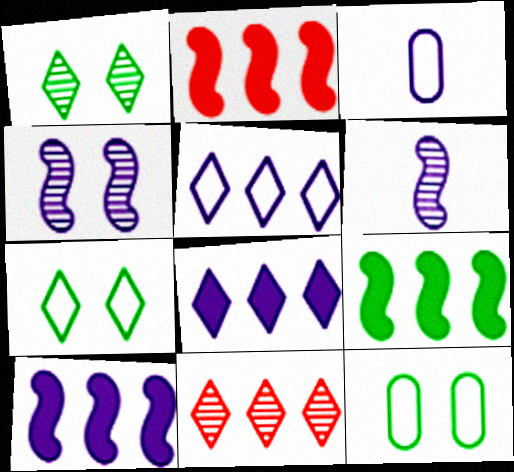[[1, 2, 3], 
[2, 9, 10], 
[3, 4, 8]]